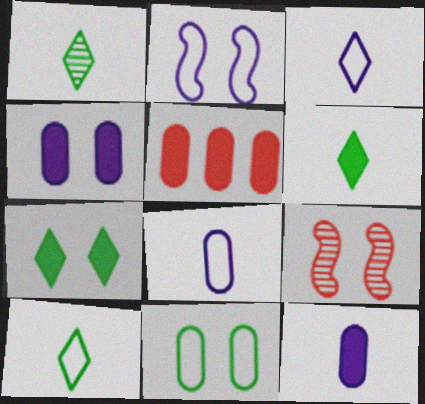[[1, 2, 5], 
[1, 6, 10]]